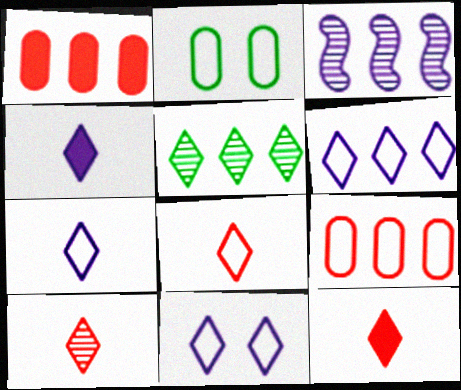[[2, 3, 12], 
[5, 11, 12], 
[6, 7, 11], 
[8, 10, 12]]